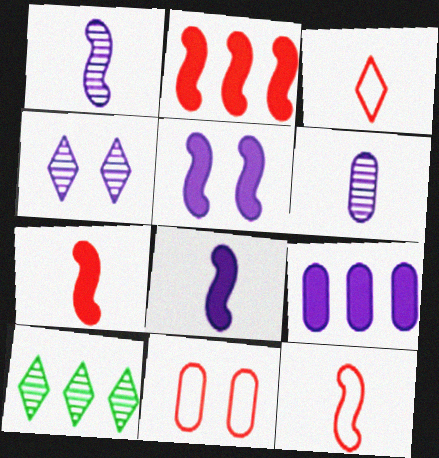[[8, 10, 11]]